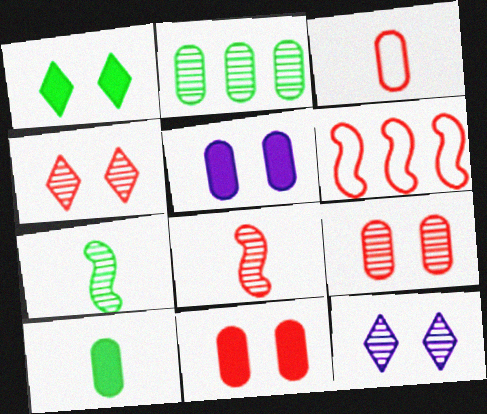[[2, 3, 5], 
[2, 8, 12], 
[6, 10, 12]]